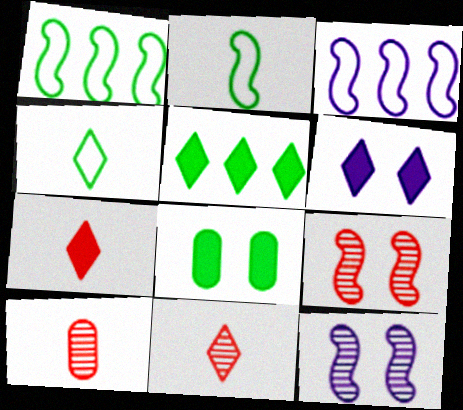[[1, 6, 10], 
[3, 8, 11], 
[5, 6, 7]]